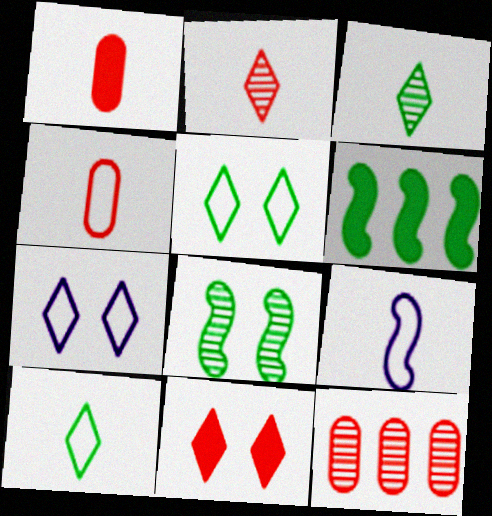[[1, 3, 9], 
[4, 9, 10]]